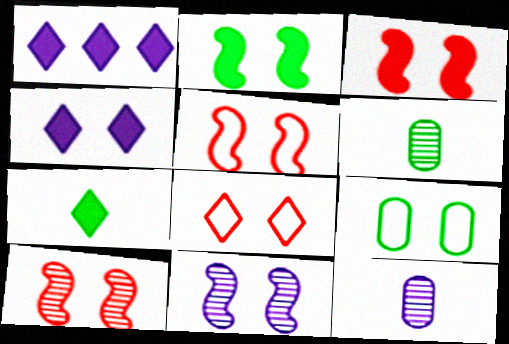[[1, 5, 6], 
[2, 5, 11], 
[3, 5, 10], 
[4, 9, 10]]